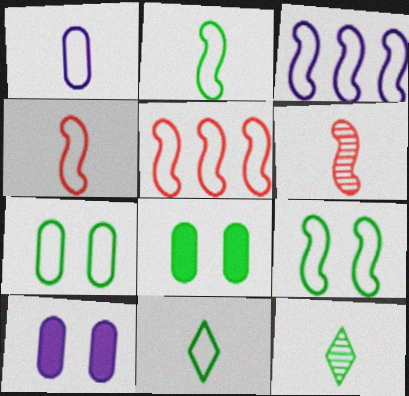[[1, 4, 11], 
[3, 4, 9], 
[5, 10, 12]]